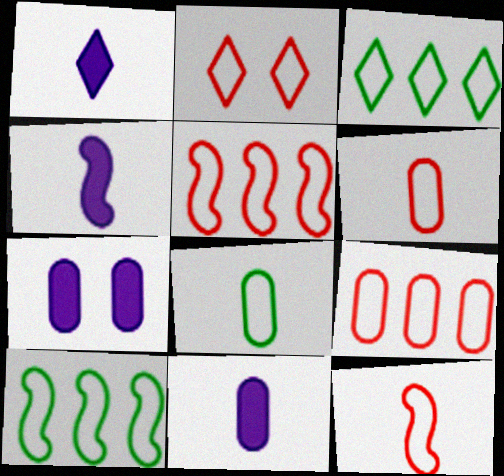[[1, 4, 11], 
[2, 5, 6], 
[2, 9, 12]]